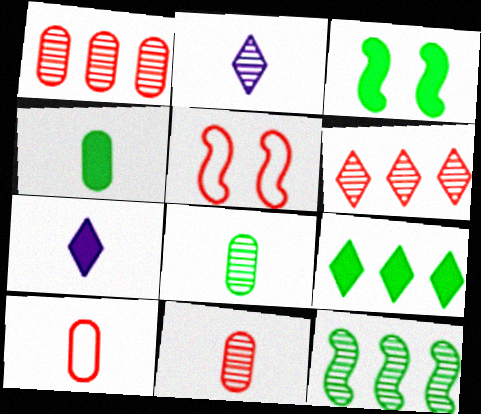[[3, 4, 9]]